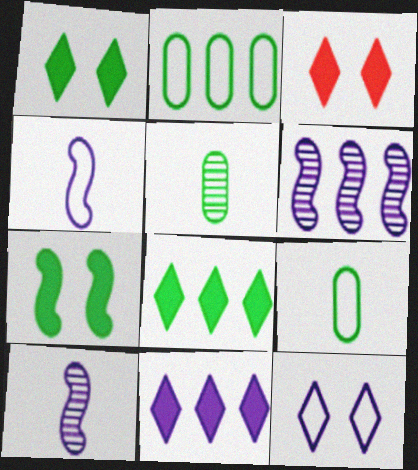[[2, 3, 10], 
[3, 6, 9]]